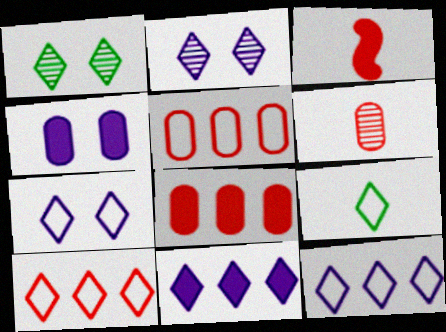[[7, 9, 10]]